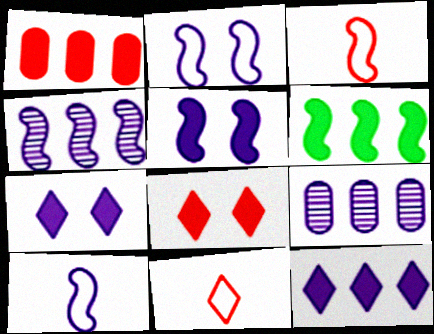[[1, 6, 12], 
[4, 5, 10], 
[7, 9, 10]]